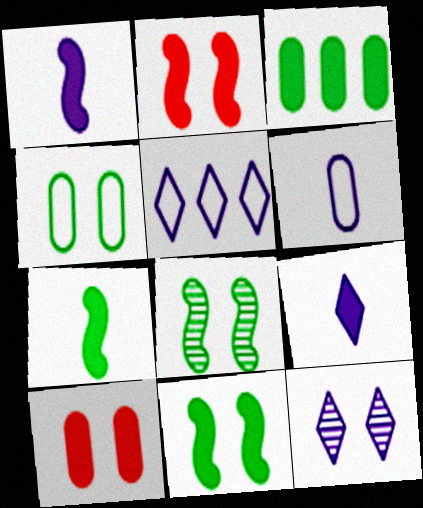[[2, 3, 9], 
[2, 4, 12], 
[5, 9, 12]]